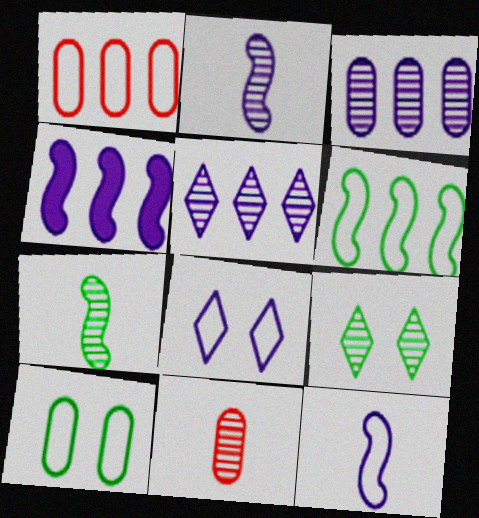[]